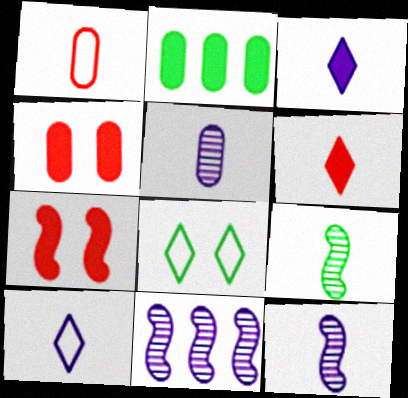[[1, 3, 9], 
[2, 3, 7], 
[2, 8, 9]]